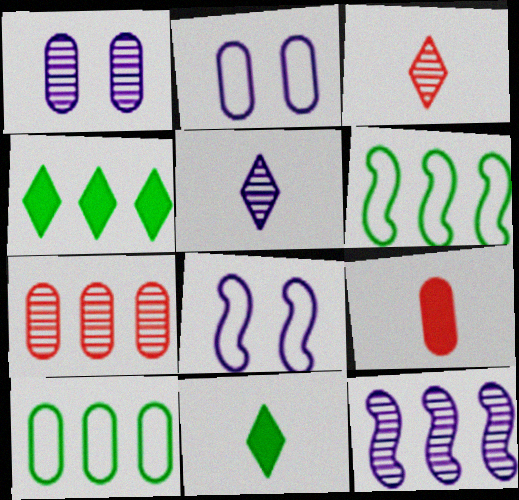[[1, 5, 12], 
[1, 9, 10], 
[7, 8, 11]]